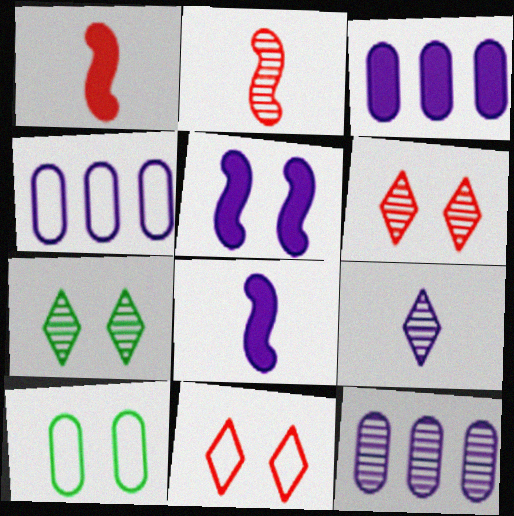[[1, 4, 7], 
[2, 7, 12], 
[3, 4, 12], 
[4, 5, 9], 
[5, 6, 10]]